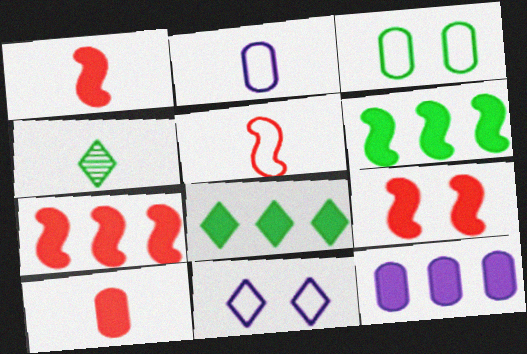[[1, 2, 4], 
[1, 7, 9], 
[3, 4, 6], 
[7, 8, 12]]